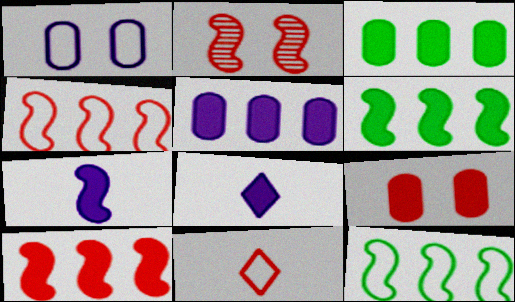[[1, 11, 12], 
[2, 7, 12], 
[6, 8, 9]]